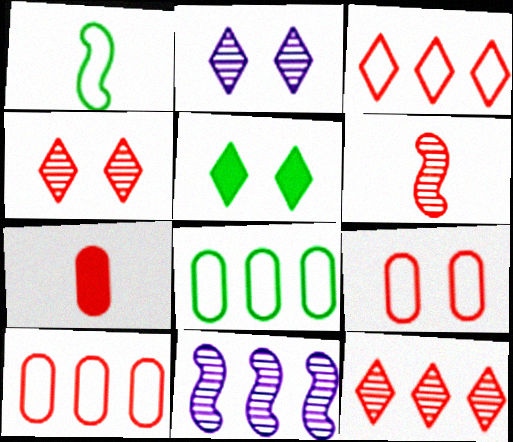[]